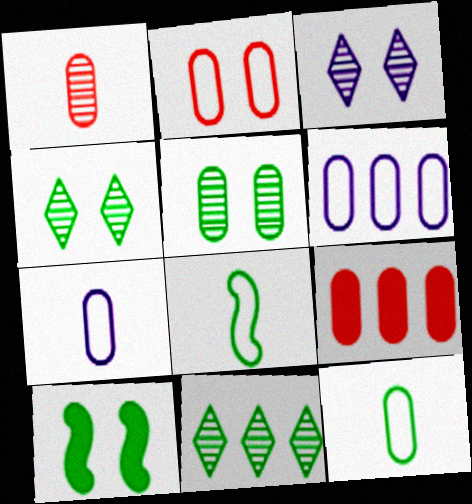[[1, 2, 9], 
[2, 3, 10], 
[2, 6, 12], 
[3, 8, 9], 
[5, 7, 9], 
[10, 11, 12]]